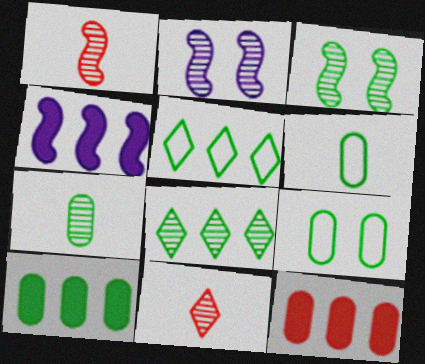[[3, 7, 8], 
[4, 9, 11], 
[7, 9, 10]]